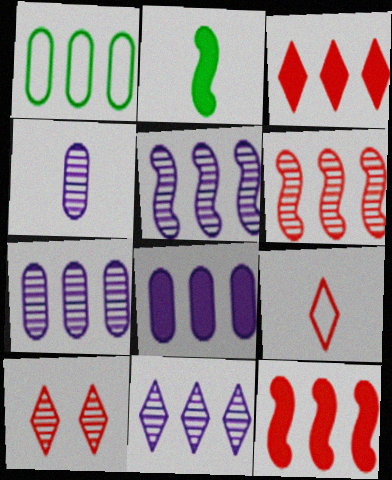[[1, 3, 5], 
[1, 11, 12], 
[2, 4, 9], 
[3, 9, 10], 
[5, 7, 11]]